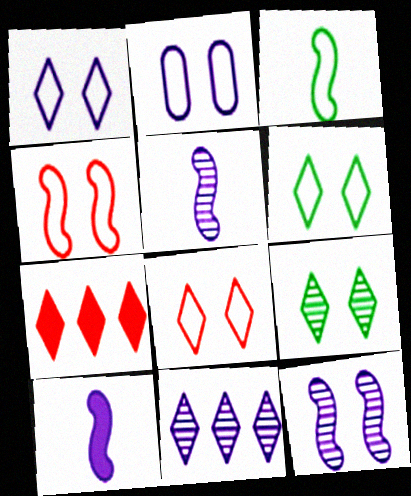[[1, 6, 8], 
[2, 4, 6], 
[2, 10, 11]]